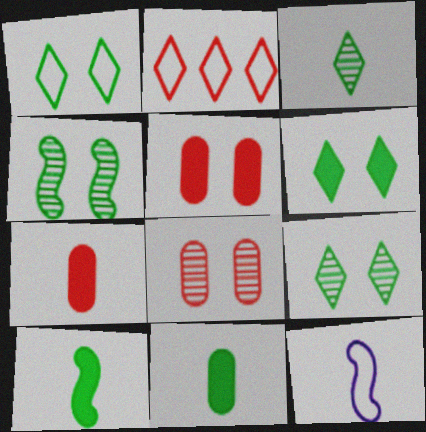[[1, 6, 9], 
[3, 7, 12]]